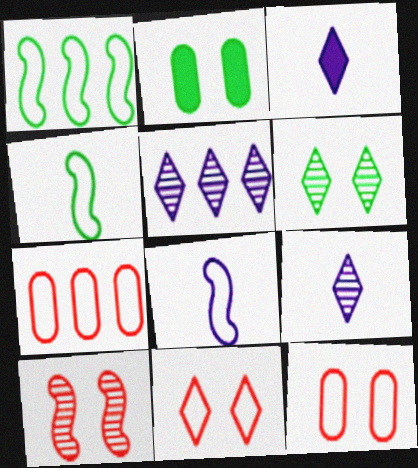[]